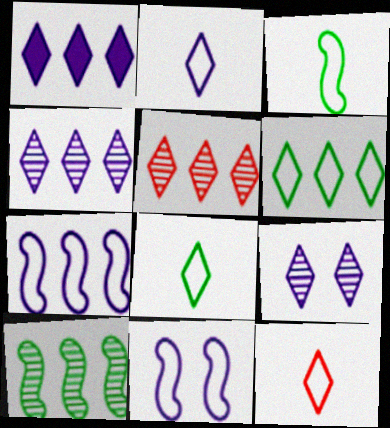[[1, 2, 9], 
[1, 5, 6], 
[2, 8, 12]]